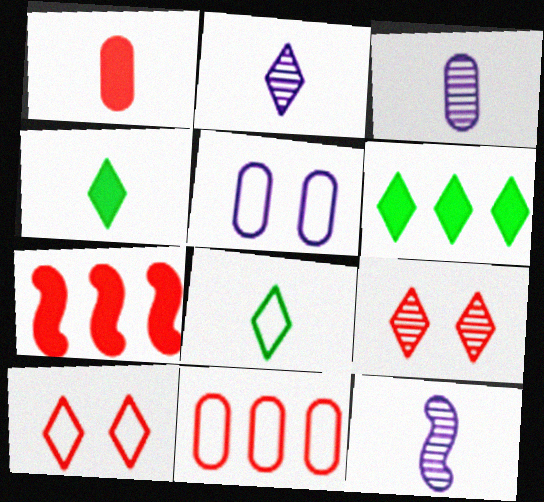[[1, 8, 12], 
[2, 3, 12], 
[2, 6, 10]]